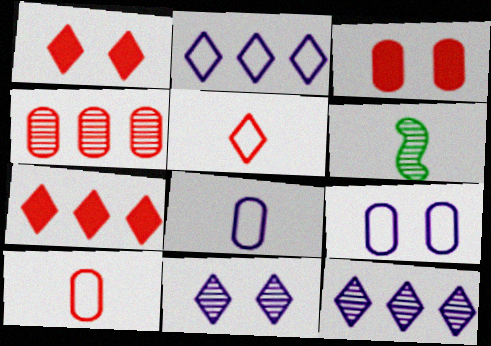[[2, 3, 6], 
[3, 4, 10], 
[4, 6, 11], 
[6, 7, 9]]